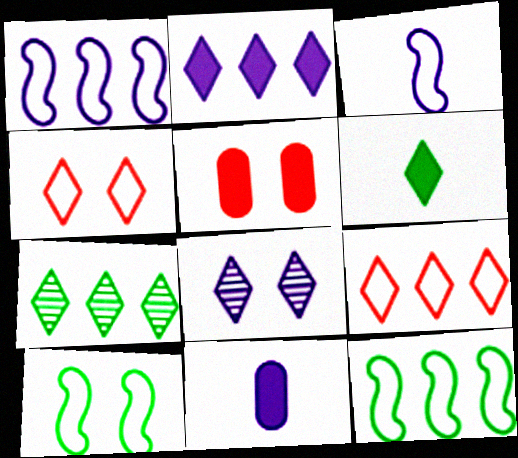[[1, 8, 11], 
[2, 7, 9], 
[3, 5, 7], 
[5, 8, 10], 
[6, 8, 9]]